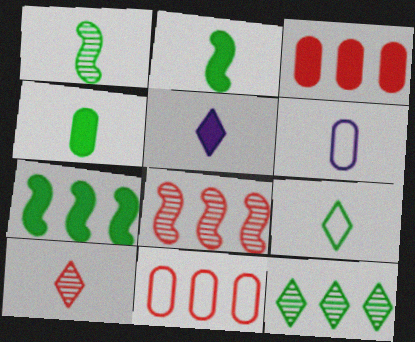[[1, 4, 9], 
[2, 6, 10], 
[5, 9, 10]]